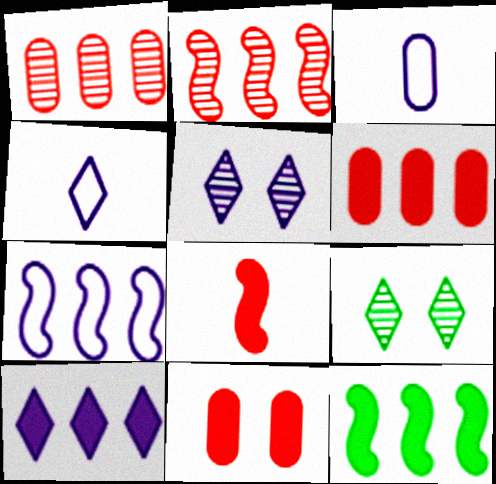[[2, 7, 12], 
[4, 5, 10], 
[6, 10, 12]]